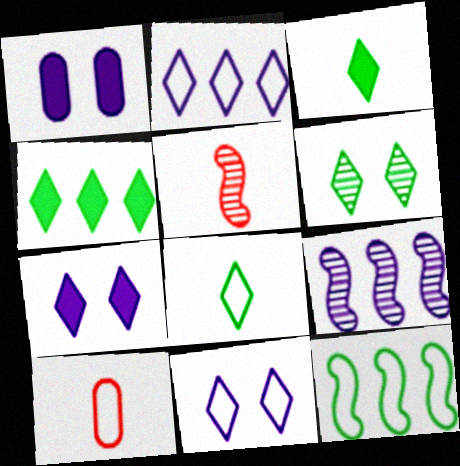[[4, 6, 8], 
[10, 11, 12]]